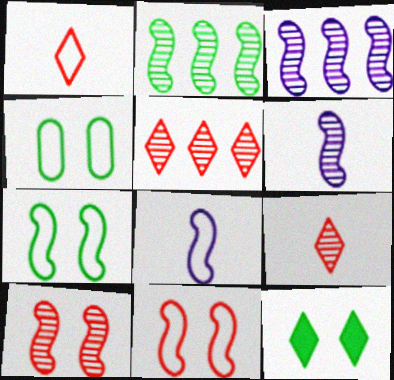[[2, 6, 10]]